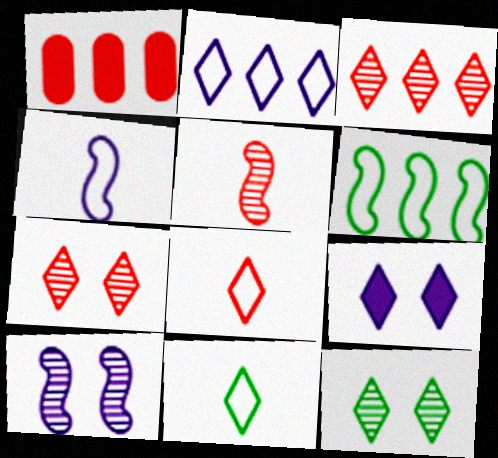[[1, 4, 12], 
[1, 10, 11], 
[3, 9, 11]]